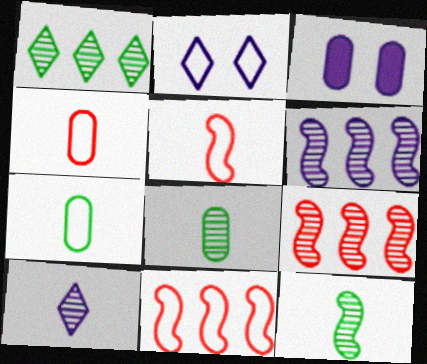[[1, 3, 5], 
[2, 7, 11]]